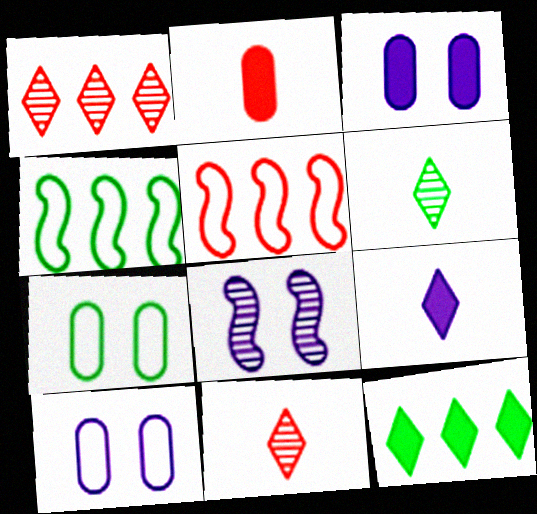[[3, 4, 11], 
[3, 5, 6]]